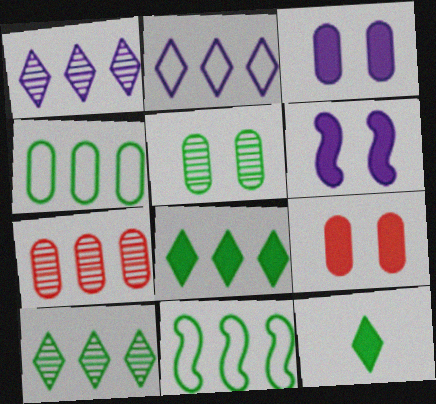[[5, 11, 12]]